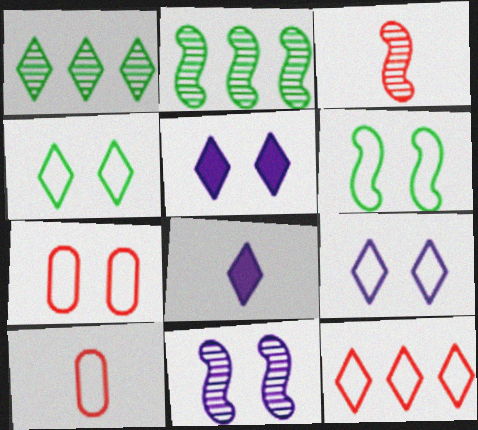[[2, 3, 11], 
[2, 5, 10], 
[2, 7, 8], 
[6, 7, 9]]